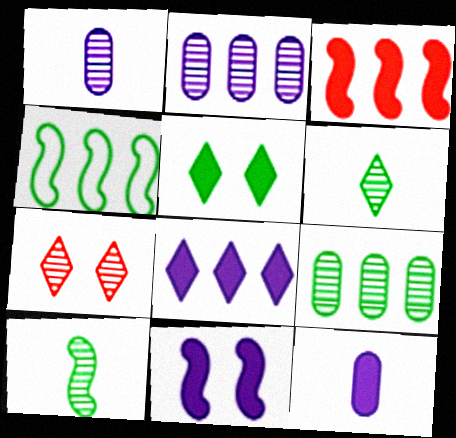[[2, 7, 10], 
[3, 5, 12], 
[4, 7, 12], 
[8, 11, 12]]